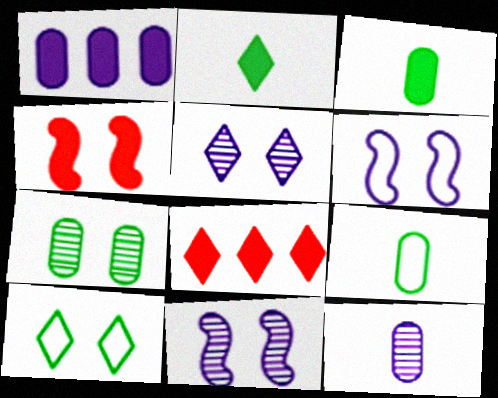[[1, 2, 4], 
[8, 9, 11]]